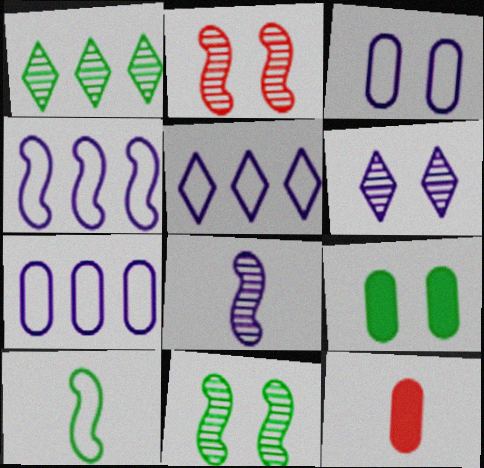[[1, 9, 10], 
[4, 5, 7], 
[5, 11, 12]]